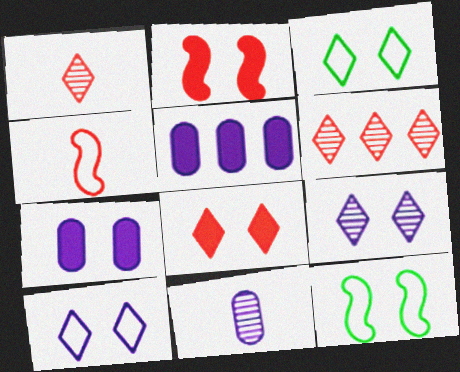[[1, 5, 12], 
[3, 8, 9]]